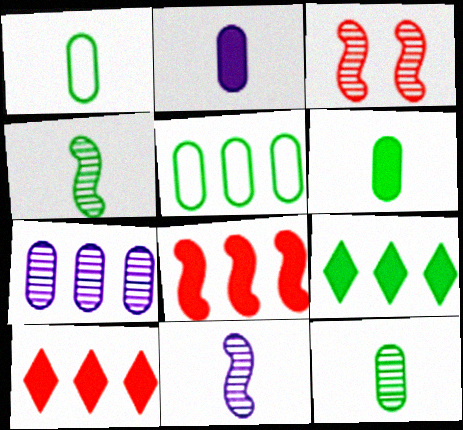[[1, 6, 12]]